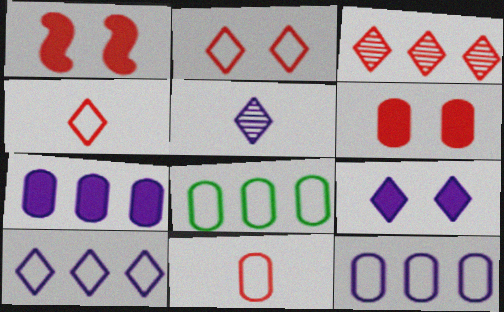[[1, 3, 11], 
[1, 5, 8], 
[5, 9, 10]]